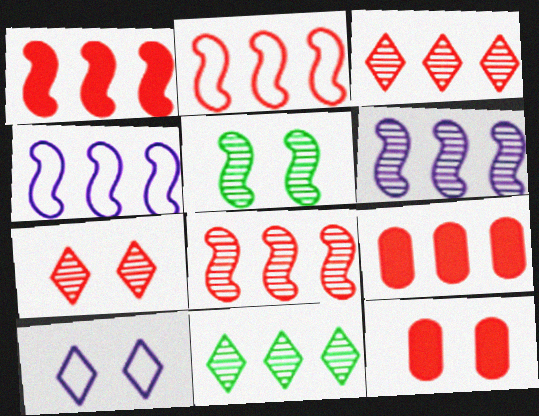[[1, 2, 8], 
[2, 3, 9], 
[4, 9, 11], 
[5, 10, 12]]